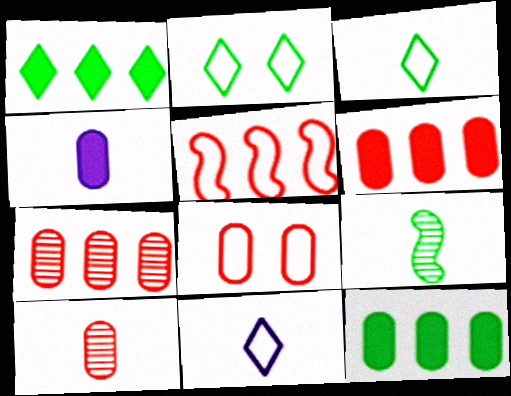[[2, 9, 12], 
[6, 8, 10]]